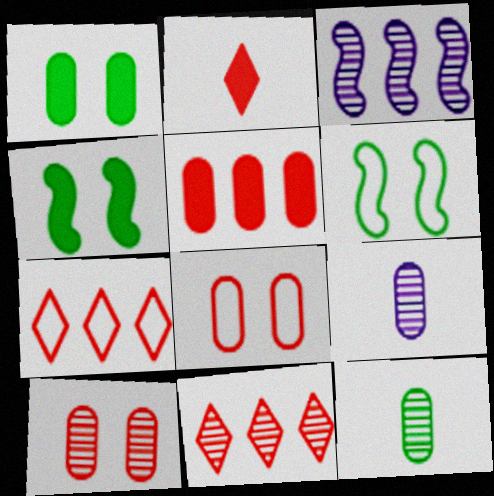[[4, 7, 9]]